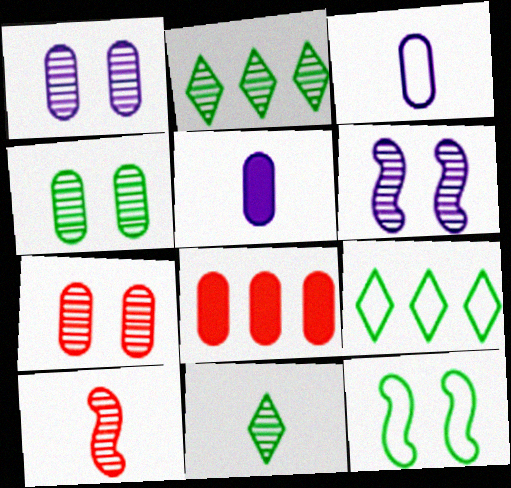[[1, 2, 10], 
[1, 4, 7], 
[3, 4, 8]]